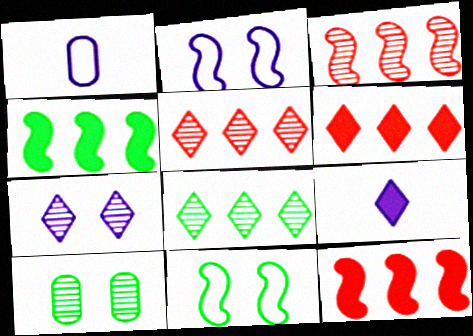[]